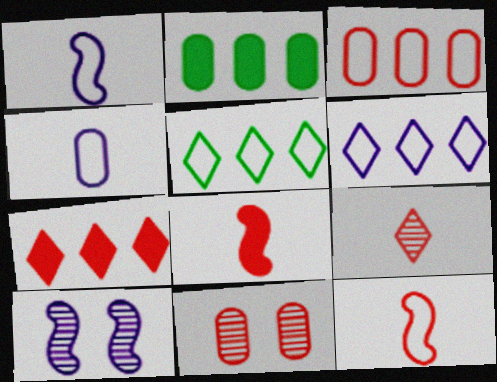[[2, 4, 11], 
[7, 11, 12]]